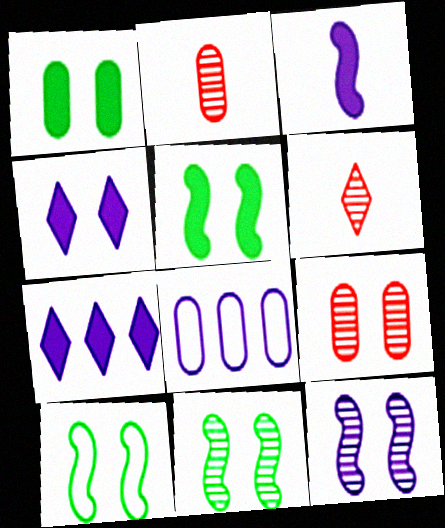[[1, 2, 8], 
[2, 7, 10], 
[4, 9, 10], 
[5, 6, 8], 
[5, 10, 11]]